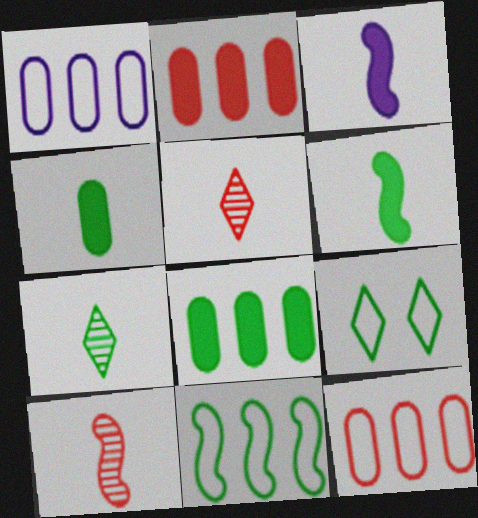[]